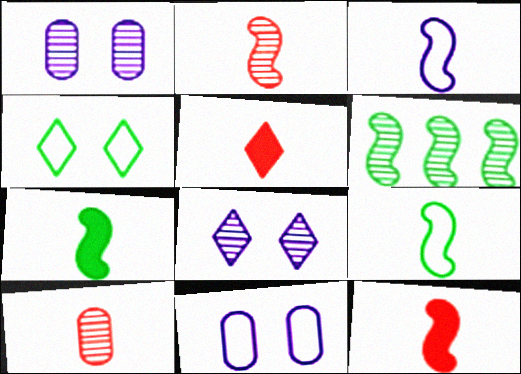[[2, 3, 7], 
[5, 6, 11], 
[6, 8, 10]]